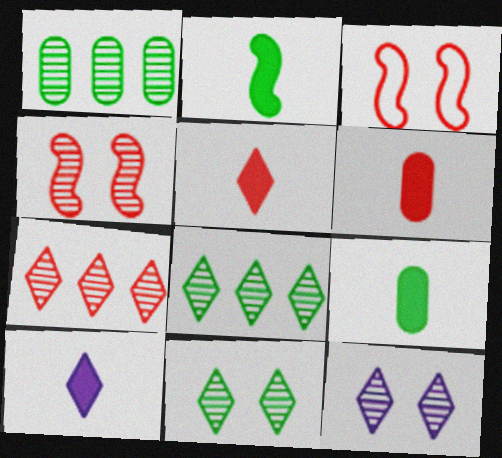[[1, 3, 10], 
[2, 6, 10], 
[3, 6, 7]]